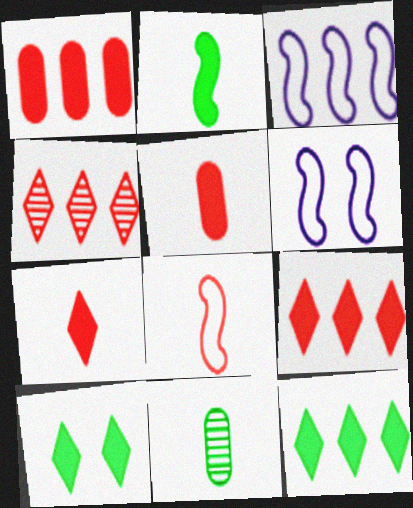[[6, 9, 11]]